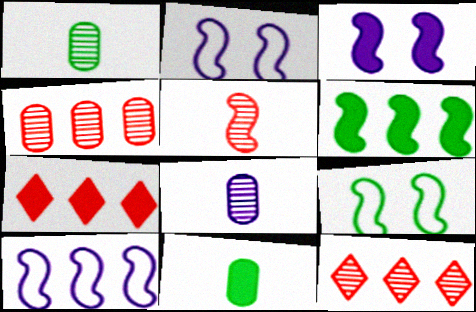[[1, 2, 7], 
[2, 5, 6], 
[2, 11, 12], 
[3, 7, 11], 
[7, 8, 9]]